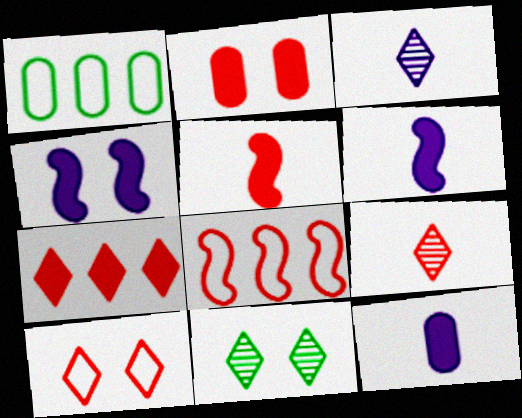[[1, 4, 9], 
[2, 5, 7], 
[2, 8, 9], 
[7, 9, 10], 
[8, 11, 12]]